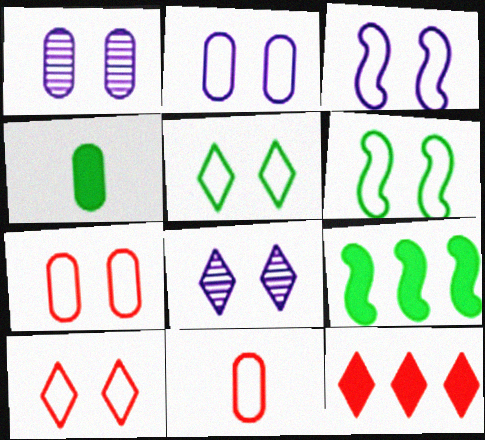[[2, 6, 10], 
[3, 5, 7], 
[8, 9, 11]]